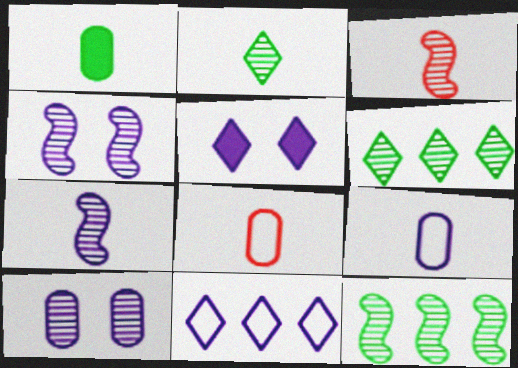[[3, 4, 12], 
[3, 6, 10], 
[5, 8, 12]]